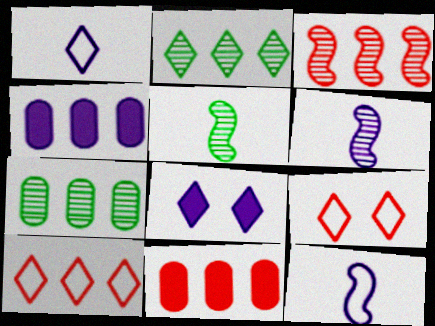[[3, 10, 11], 
[4, 5, 9]]